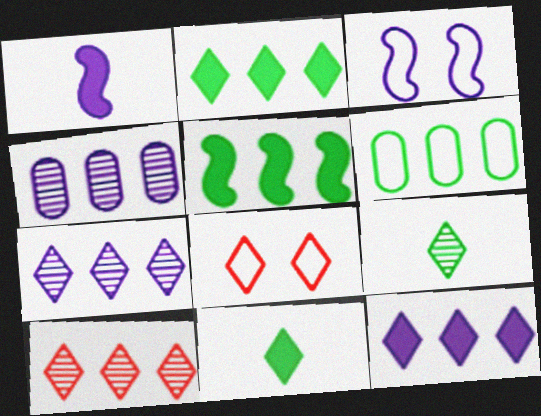[[7, 8, 11], 
[8, 9, 12]]